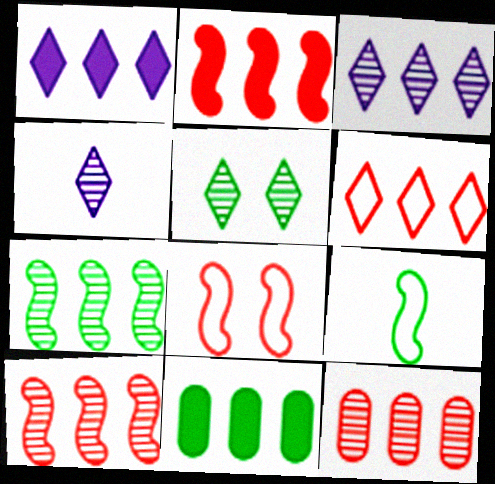[[1, 2, 11], 
[2, 6, 12], 
[3, 7, 12], 
[4, 8, 11], 
[5, 9, 11]]